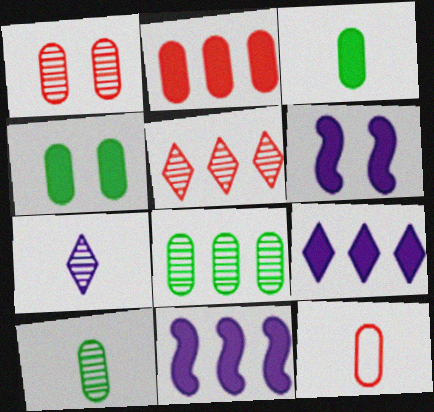[[1, 2, 12]]